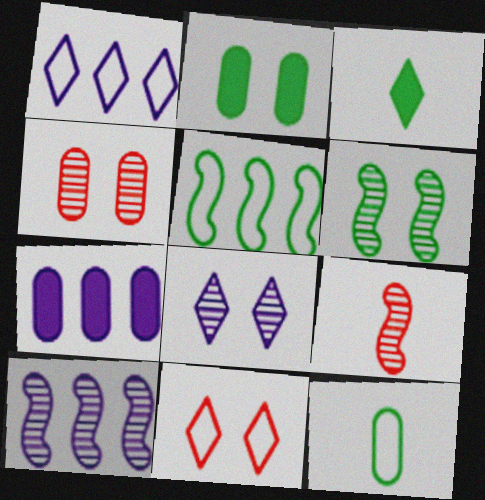[[1, 2, 9], 
[1, 7, 10], 
[4, 6, 8], 
[4, 7, 12], 
[6, 9, 10]]